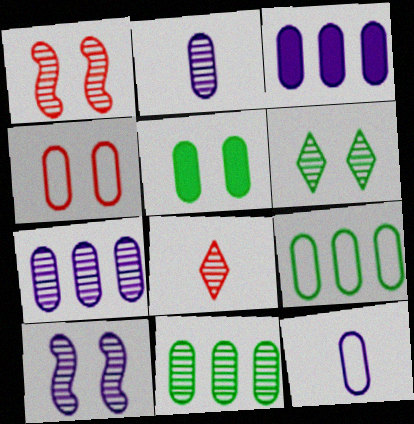[[4, 9, 12], 
[8, 10, 11]]